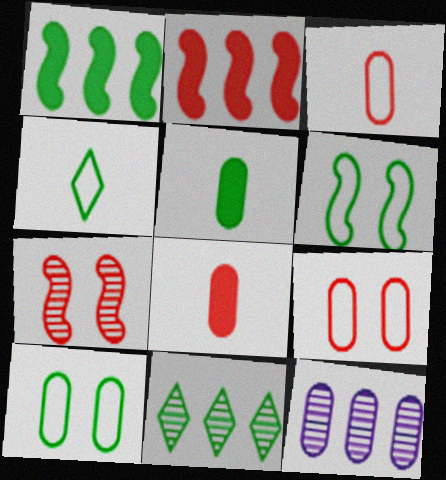[[5, 6, 11], 
[5, 9, 12], 
[8, 10, 12]]